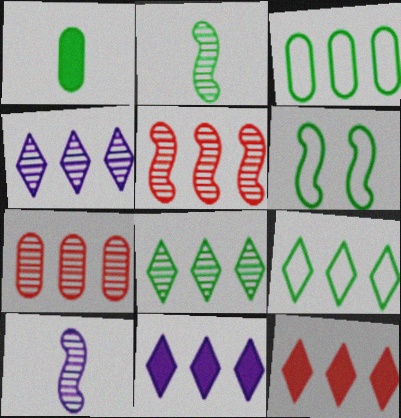[[1, 6, 8], 
[3, 5, 11], 
[4, 9, 12]]